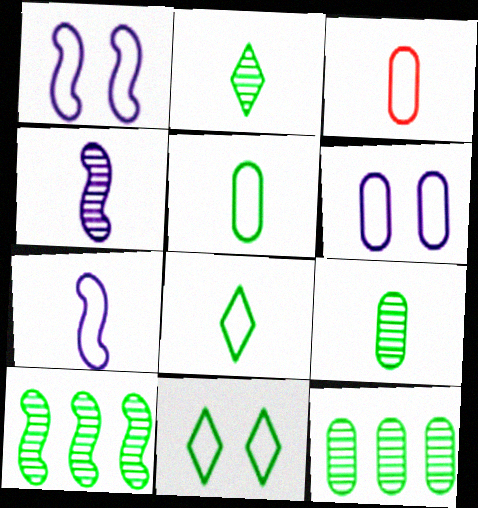[[3, 7, 8]]